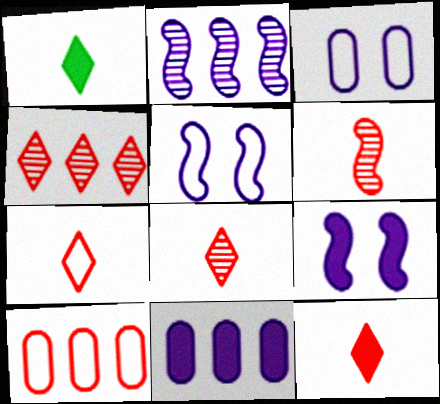[[7, 8, 12]]